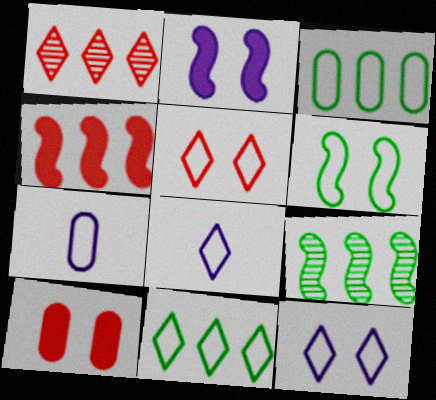[[5, 8, 11], 
[8, 9, 10]]